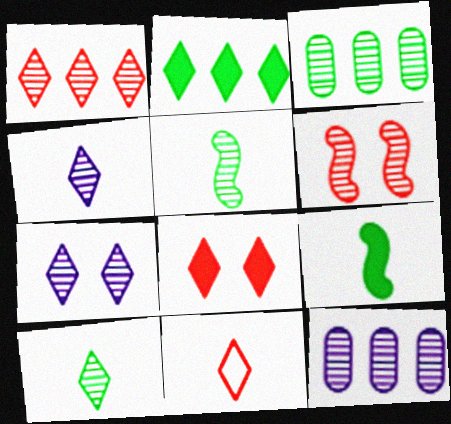[[1, 7, 10], 
[1, 8, 11], 
[2, 7, 11], 
[3, 4, 6], 
[6, 10, 12]]